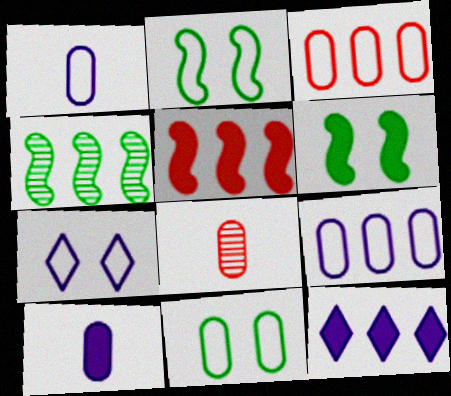[[1, 3, 11], 
[2, 8, 12], 
[3, 4, 12]]